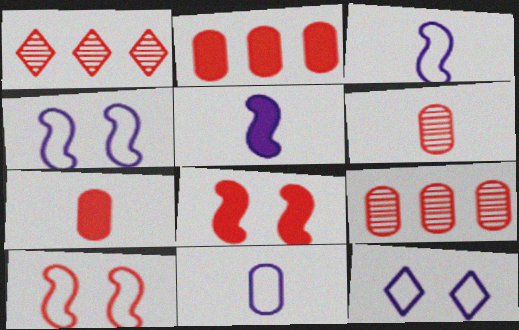[[1, 7, 10]]